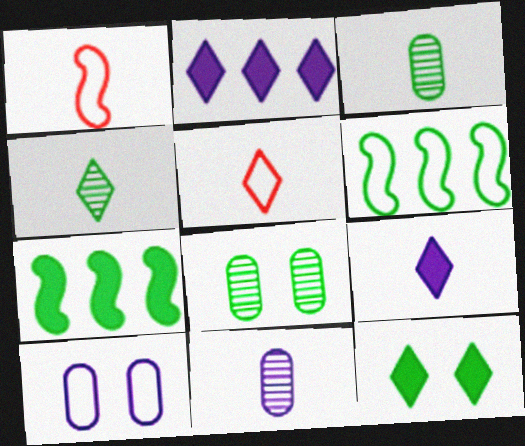[[1, 2, 8], 
[1, 3, 9], 
[3, 6, 12], 
[4, 5, 9], 
[5, 6, 10]]